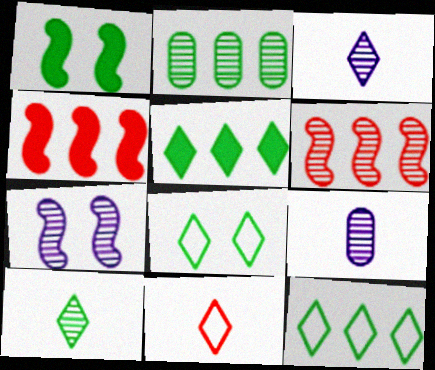[[4, 8, 9], 
[5, 8, 10]]